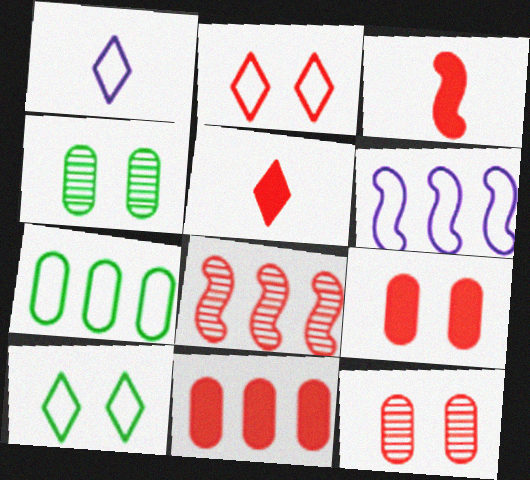[[4, 5, 6]]